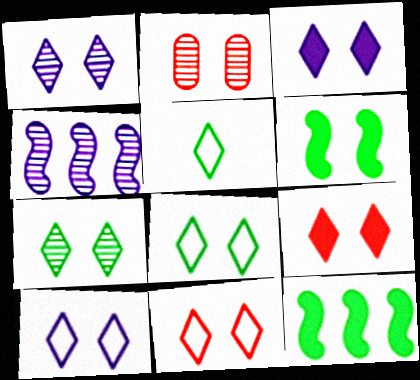[[1, 3, 10], 
[1, 8, 9], 
[2, 6, 10], 
[3, 7, 11], 
[7, 9, 10], 
[8, 10, 11]]